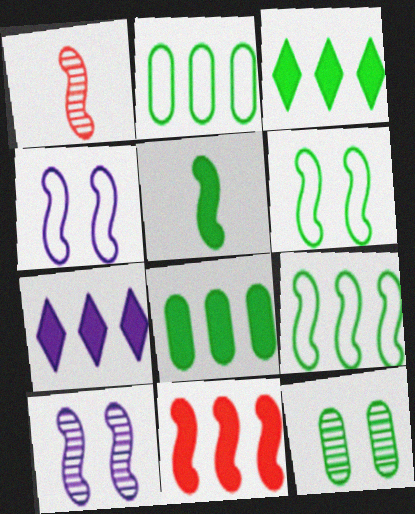[[7, 8, 11]]